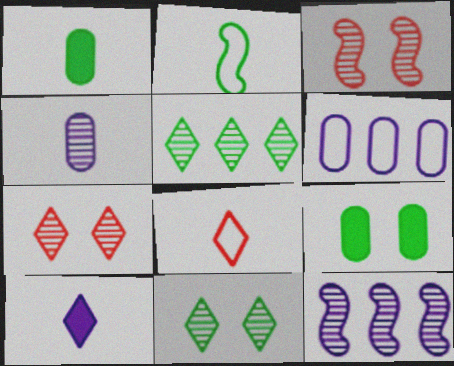[[2, 5, 9], 
[3, 4, 5], 
[8, 9, 12]]